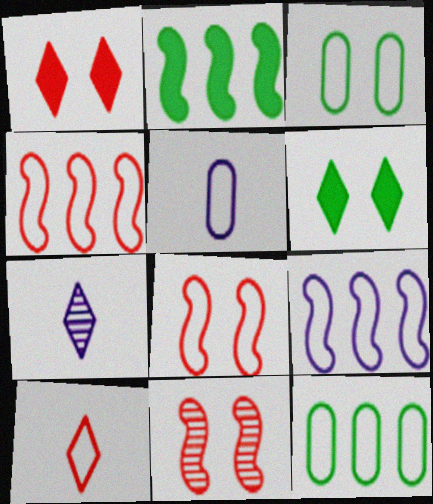[[3, 9, 10]]